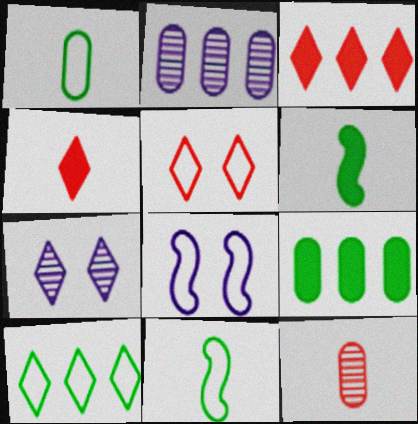[[2, 5, 6], 
[4, 7, 10]]